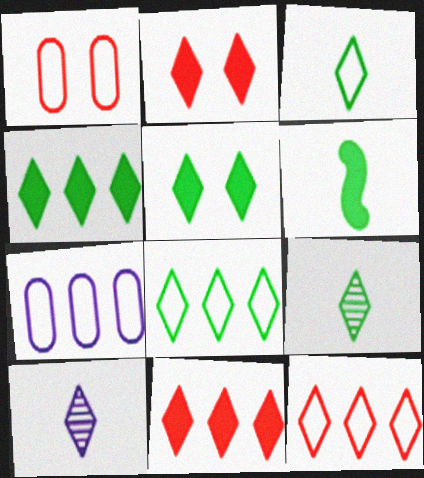[[2, 8, 10], 
[5, 8, 9], 
[5, 10, 12]]